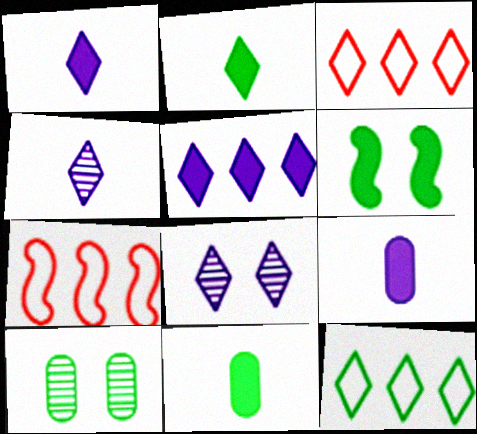[[1, 7, 10], 
[2, 3, 8], 
[7, 8, 11]]